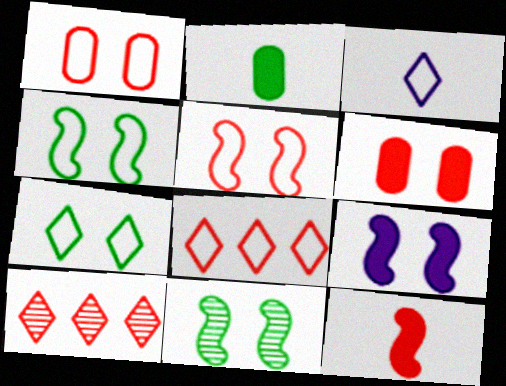[[1, 10, 12], 
[3, 7, 8], 
[5, 9, 11]]